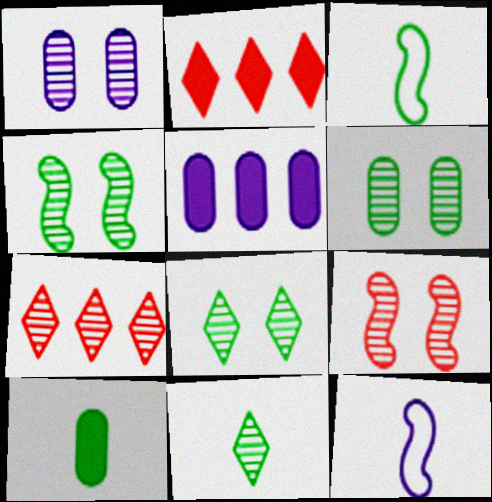[[1, 2, 3], 
[1, 8, 9], 
[2, 6, 12], 
[3, 10, 11], 
[4, 6, 8]]